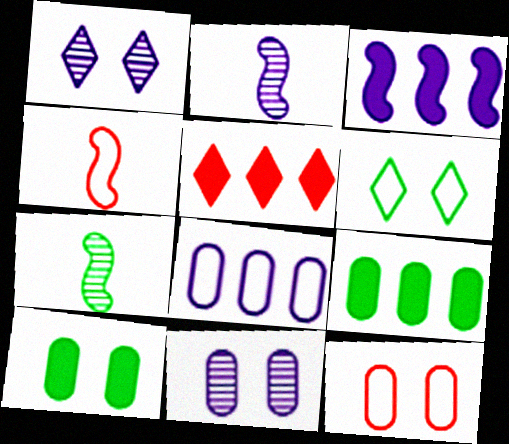[[1, 4, 9], 
[3, 5, 9], 
[4, 6, 8], 
[6, 7, 9], 
[10, 11, 12]]